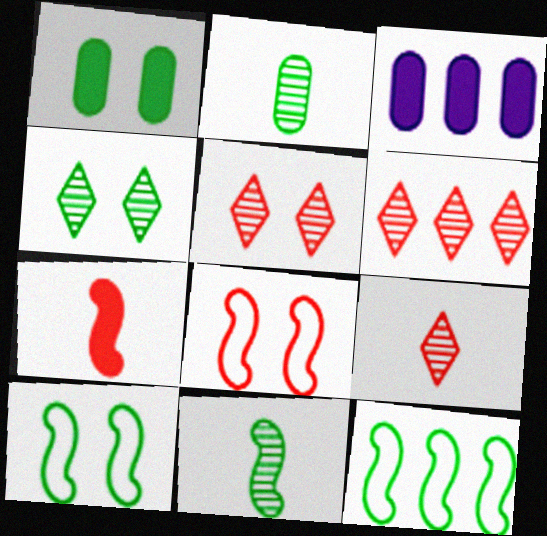[[1, 4, 10], 
[3, 6, 12], 
[3, 9, 10], 
[5, 6, 9]]